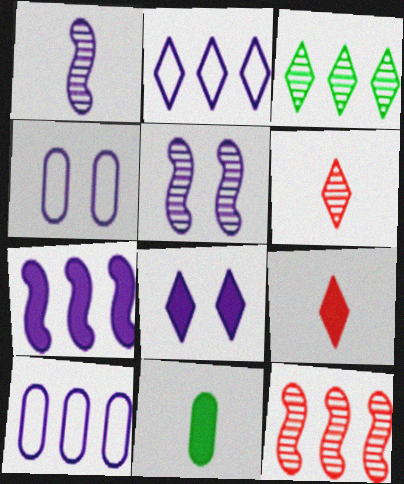[[1, 8, 10], 
[4, 5, 8]]